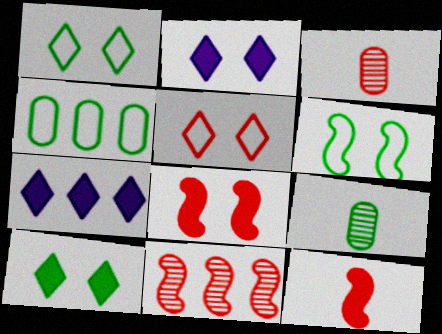[[3, 6, 7], 
[4, 7, 11]]